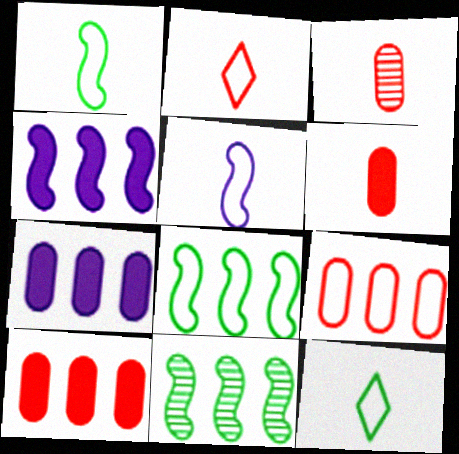[]